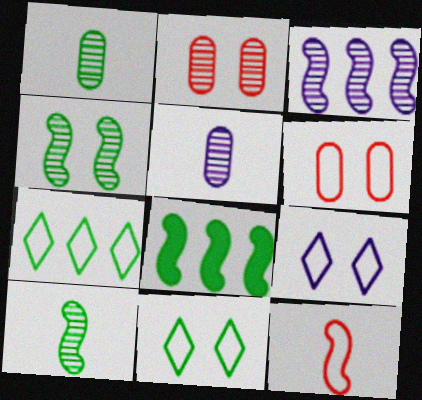[[1, 8, 11]]